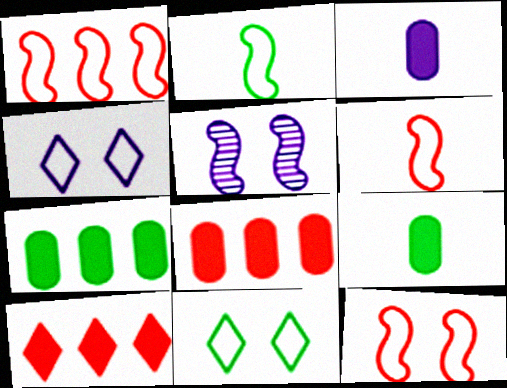[[1, 6, 12]]